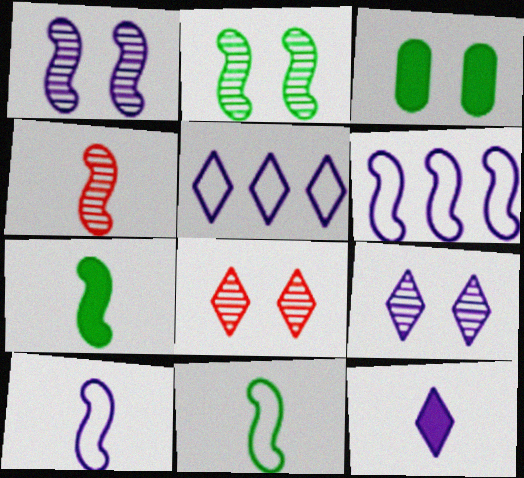[[3, 4, 5], 
[4, 7, 10], 
[5, 9, 12]]